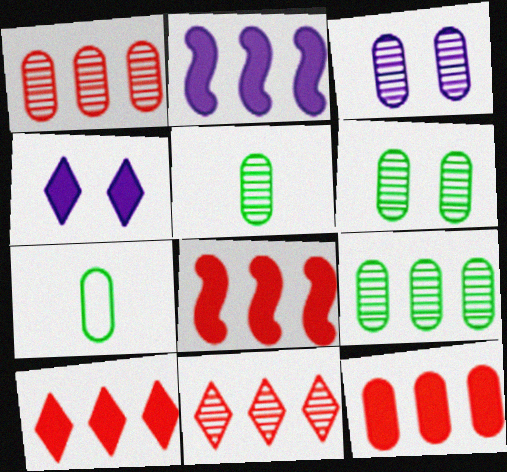[[1, 3, 5], 
[3, 7, 12], 
[5, 6, 9], 
[8, 10, 12]]